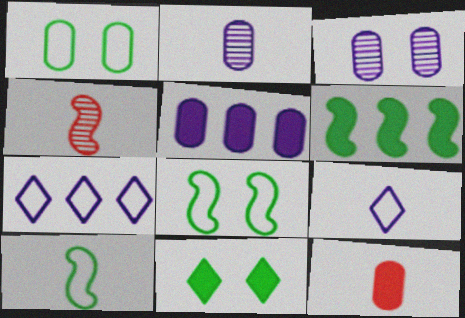[]